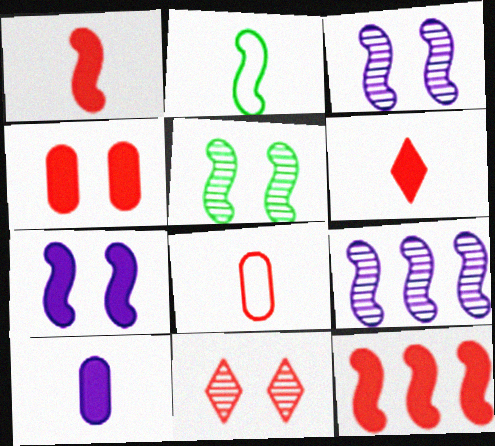[[2, 3, 12], 
[4, 6, 12], 
[8, 11, 12]]